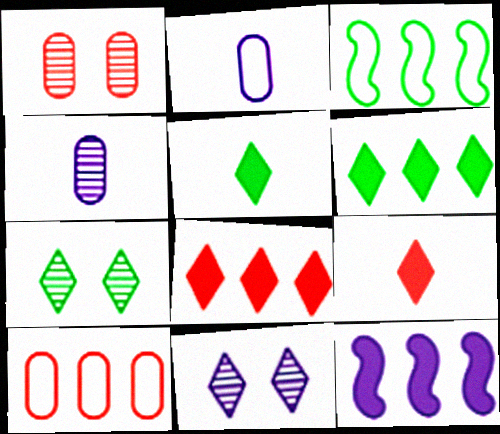[[2, 11, 12]]